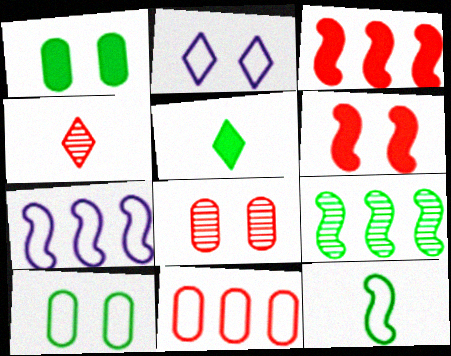[[1, 4, 7], 
[2, 11, 12], 
[3, 7, 9], 
[4, 6, 11], 
[5, 7, 8], 
[5, 9, 10]]